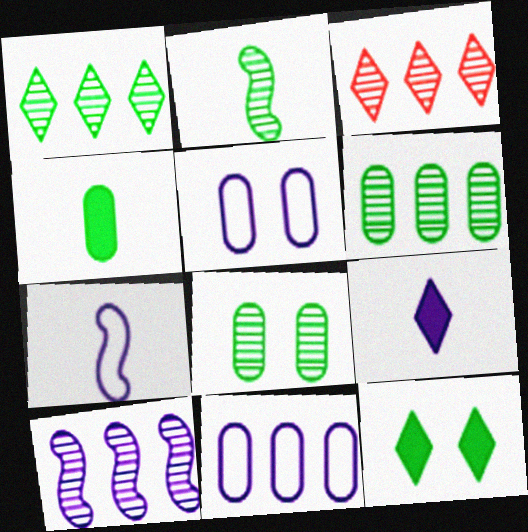[[1, 2, 8], 
[3, 6, 10], 
[5, 9, 10]]